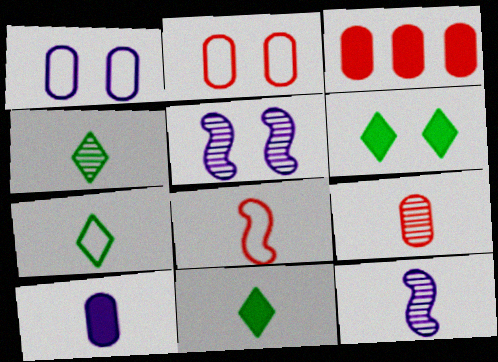[[2, 3, 9], 
[2, 5, 6], 
[3, 5, 7], 
[4, 7, 11], 
[4, 8, 10], 
[4, 9, 12]]